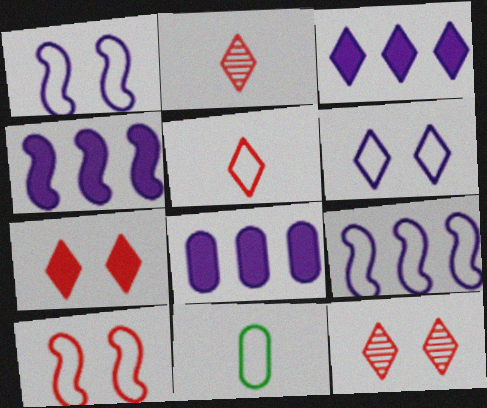[[3, 4, 8], 
[4, 11, 12]]